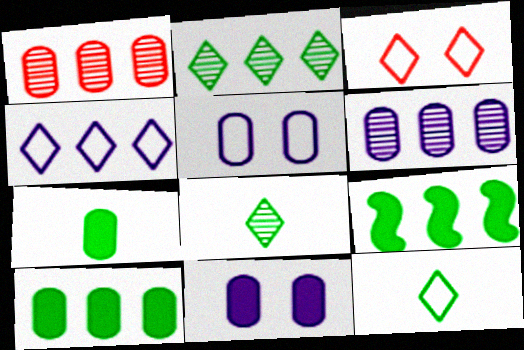[[1, 4, 9], 
[1, 5, 7], 
[3, 4, 12]]